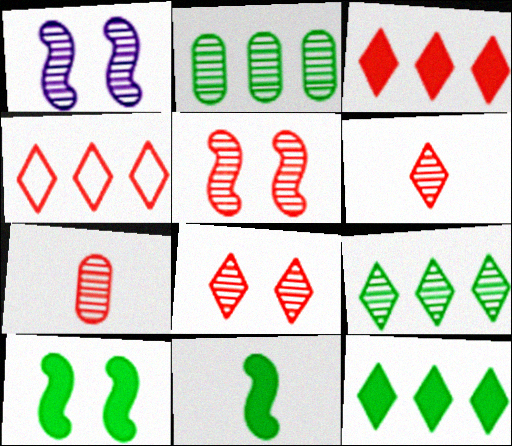[[1, 2, 6], 
[1, 7, 9]]